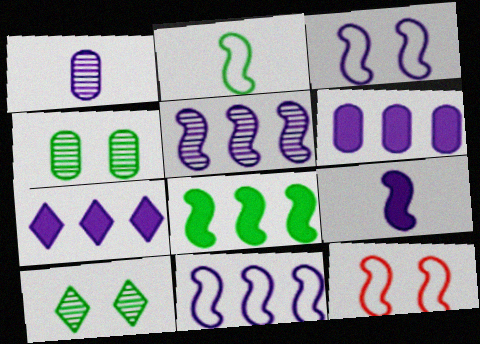[[1, 3, 7], 
[2, 11, 12], 
[3, 5, 9]]